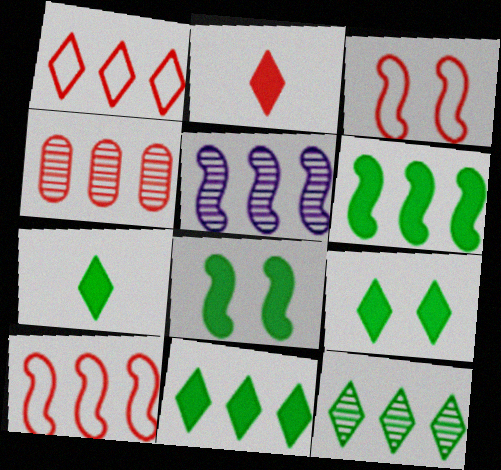[[2, 3, 4], 
[4, 5, 12], 
[5, 6, 10], 
[7, 9, 11]]